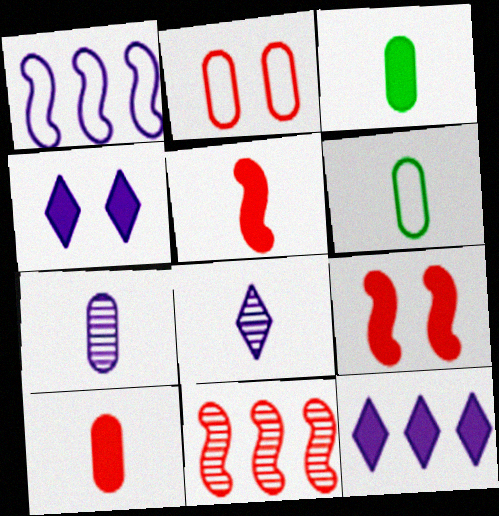[[1, 4, 7], 
[3, 9, 12], 
[4, 6, 11], 
[5, 6, 8], 
[6, 7, 10]]